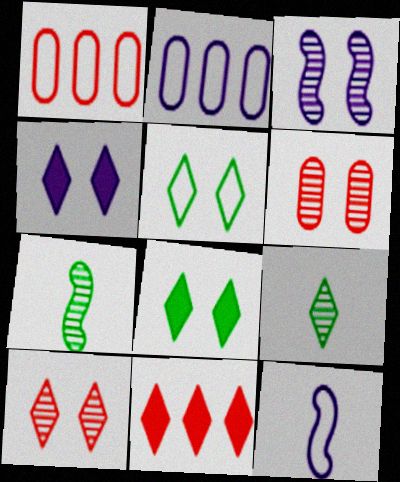[[1, 4, 7], 
[1, 5, 12], 
[4, 5, 10]]